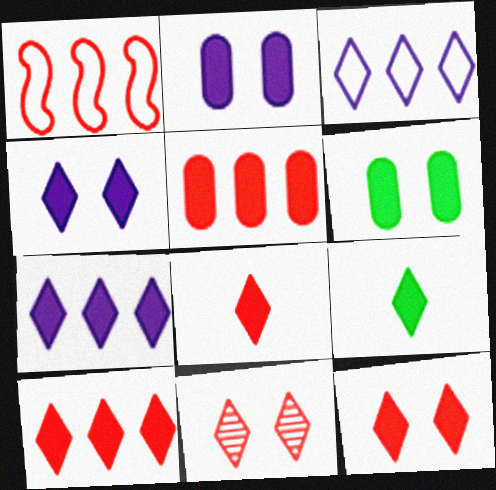[[3, 9, 11], 
[4, 9, 10], 
[7, 9, 12], 
[8, 10, 12]]